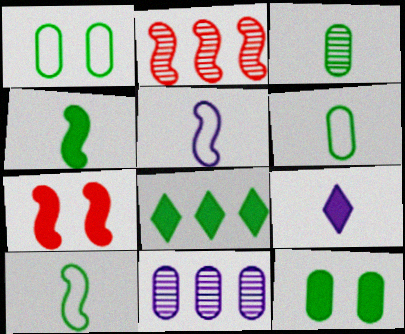[[1, 2, 9], 
[4, 8, 12]]